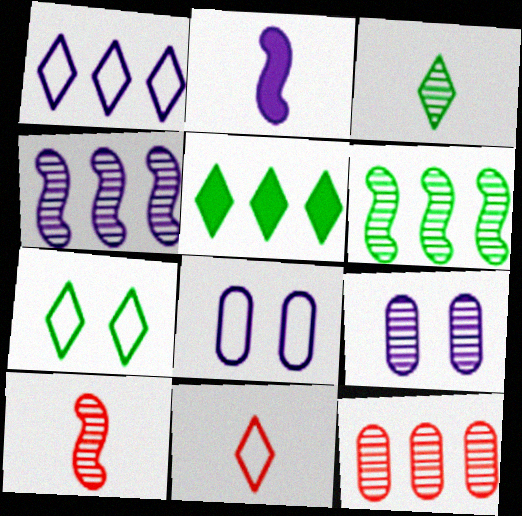[[1, 2, 9], 
[1, 7, 11], 
[2, 7, 12], 
[3, 5, 7], 
[5, 8, 10]]